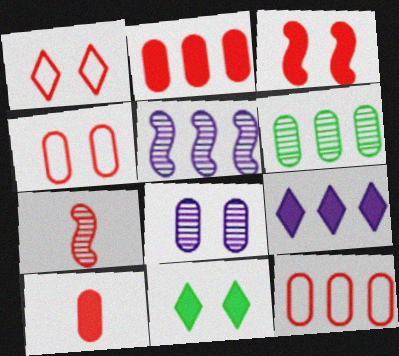[[1, 2, 7]]